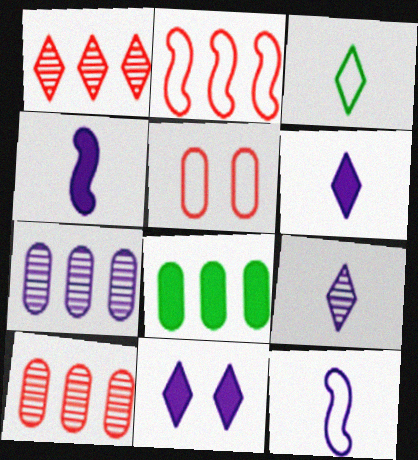[[1, 3, 11], 
[7, 11, 12]]